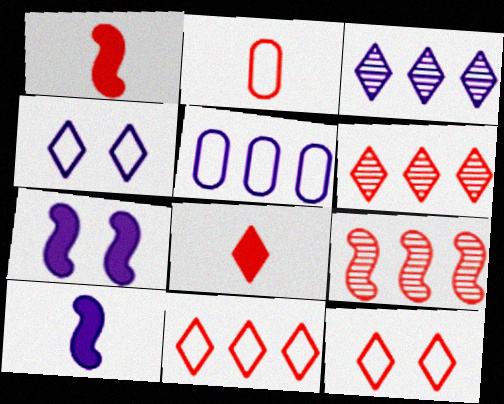[[6, 8, 12]]